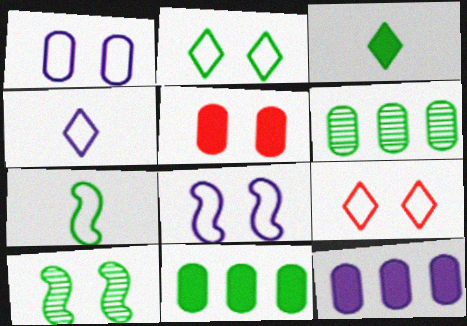[]